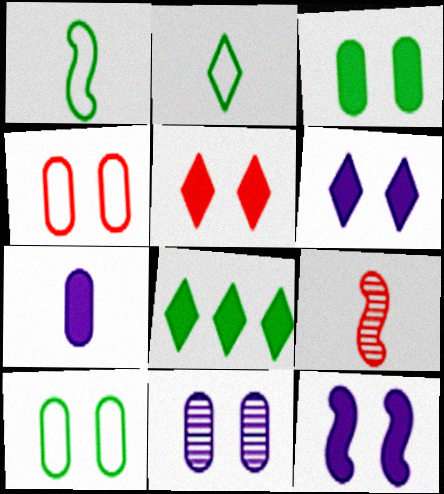[[2, 7, 9], 
[3, 4, 11], 
[3, 5, 12]]